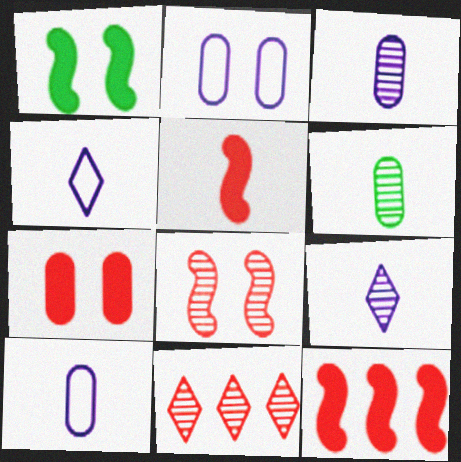[[1, 10, 11], 
[4, 5, 6]]